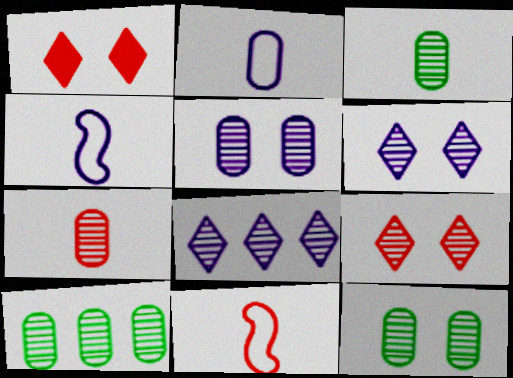[[1, 4, 10], 
[3, 10, 12], 
[5, 7, 10]]